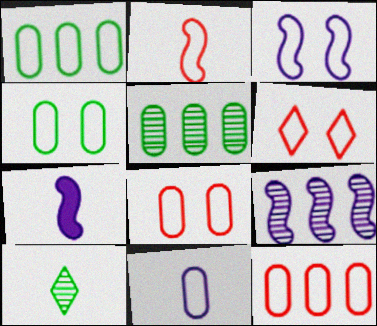[[1, 8, 11], 
[2, 6, 12], 
[3, 4, 6], 
[3, 7, 9], 
[4, 11, 12], 
[5, 6, 7]]